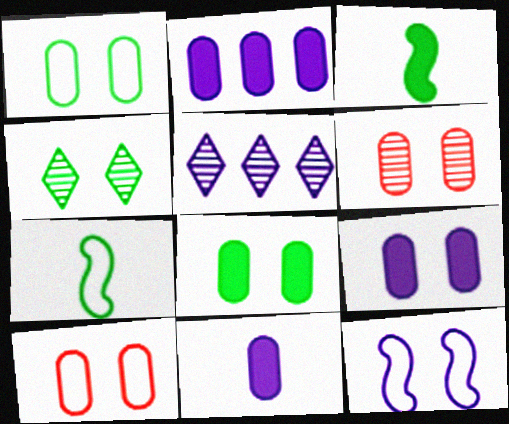[[1, 6, 9], 
[2, 9, 11], 
[3, 5, 10], 
[5, 11, 12]]